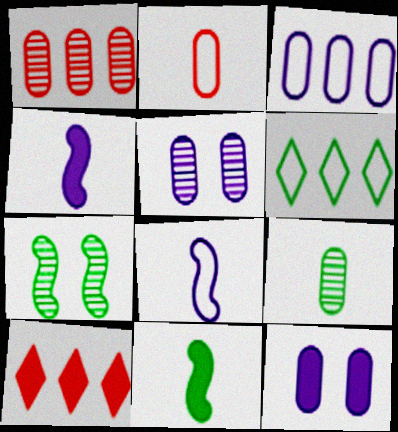[[1, 5, 9], 
[10, 11, 12]]